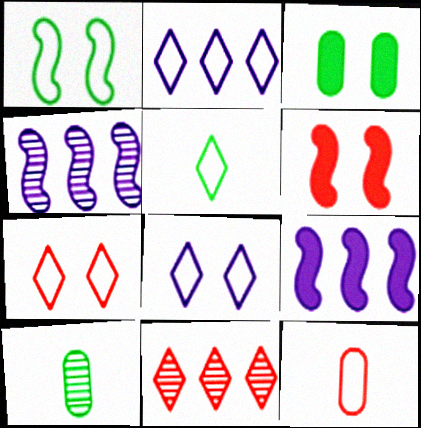[[1, 2, 12], 
[2, 5, 7], 
[2, 6, 10], 
[6, 11, 12], 
[7, 9, 10]]